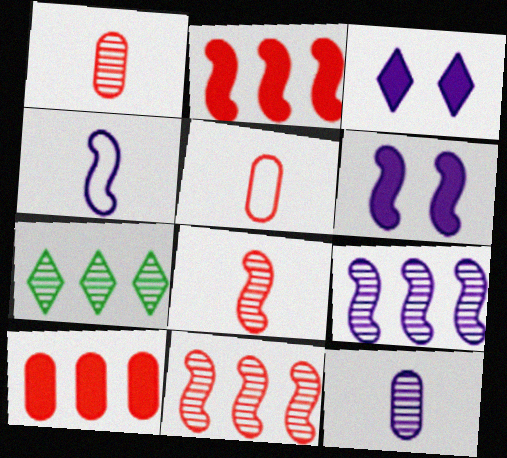[[4, 6, 9], 
[5, 6, 7]]